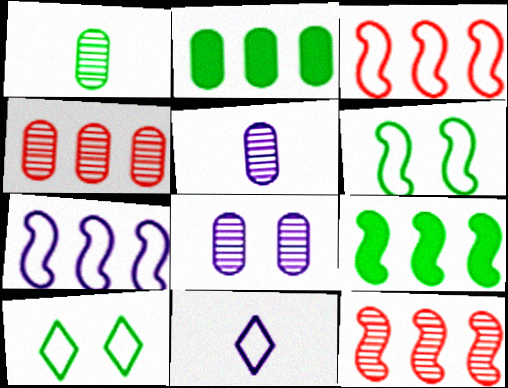[[1, 4, 8], 
[1, 9, 10], 
[7, 9, 12]]